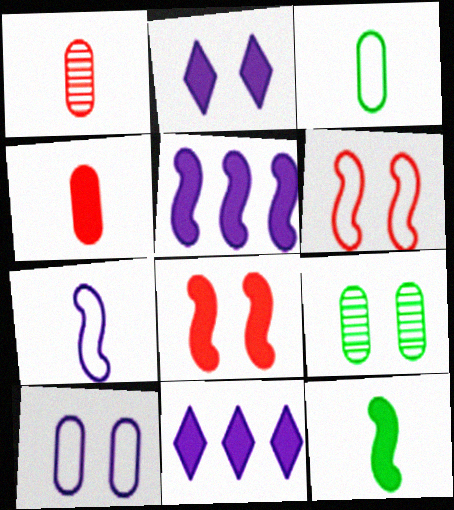[[2, 6, 9], 
[5, 8, 12]]